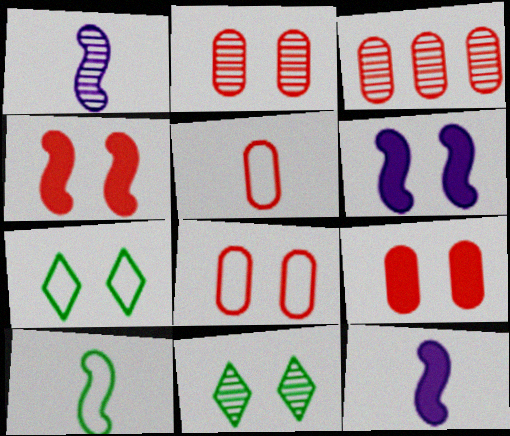[[1, 3, 11], 
[2, 6, 7], 
[2, 8, 9], 
[3, 5, 9], 
[3, 7, 12], 
[6, 8, 11]]